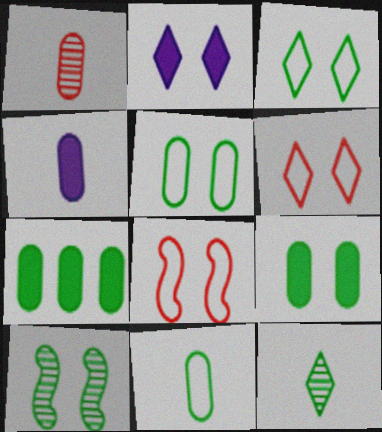[[1, 4, 11], 
[3, 9, 10]]